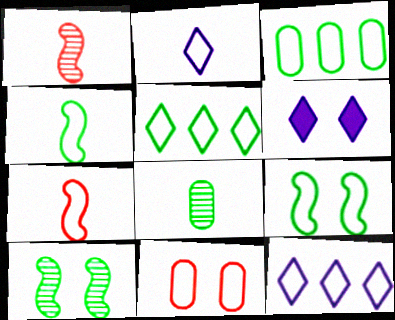[[1, 3, 6], 
[4, 11, 12], 
[6, 10, 11]]